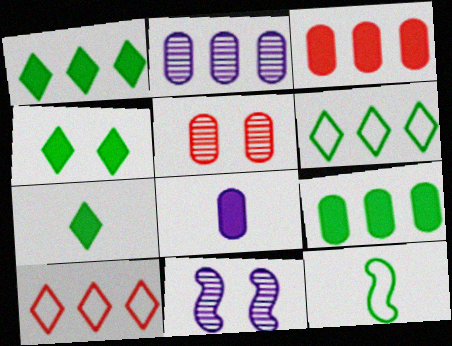[[1, 4, 7]]